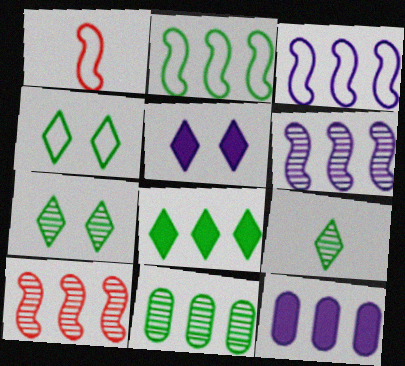[[1, 5, 11], 
[1, 7, 12], 
[2, 8, 11], 
[4, 8, 9]]